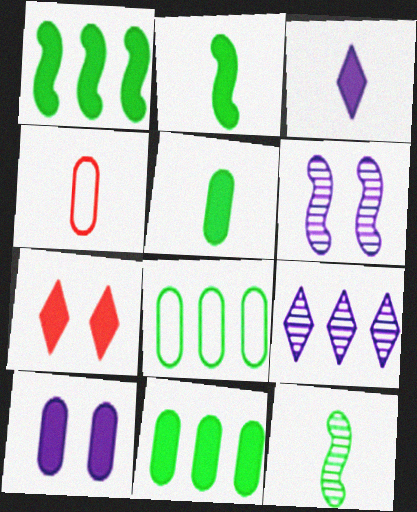[[3, 4, 12]]